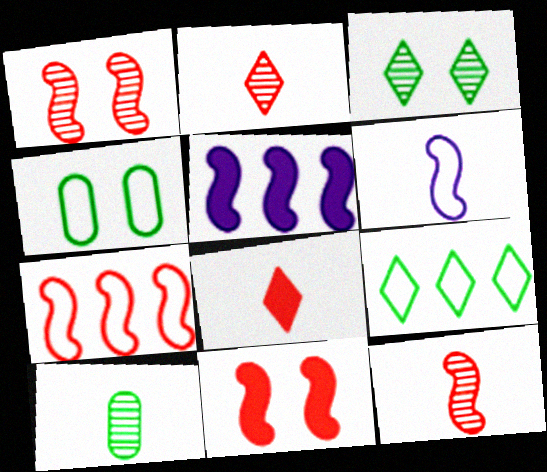[[2, 4, 5], 
[6, 8, 10], 
[7, 11, 12]]